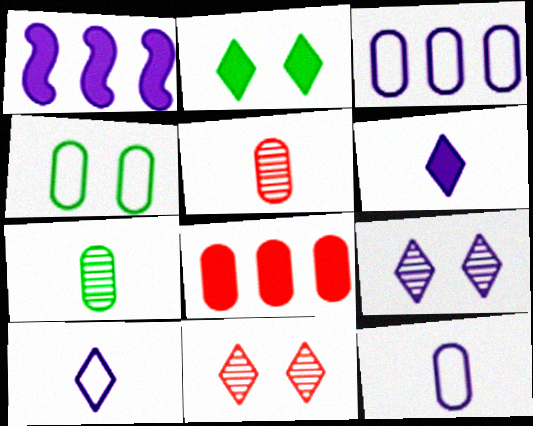[[1, 9, 12]]